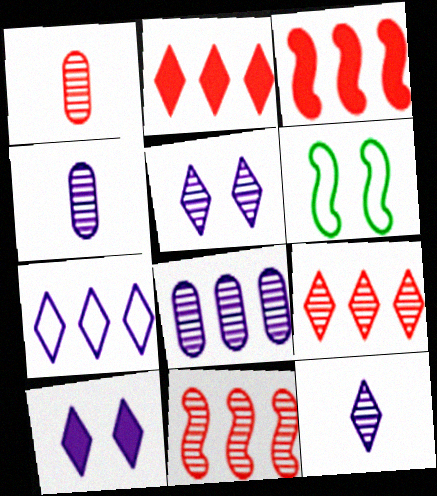[[2, 4, 6], 
[7, 10, 12]]